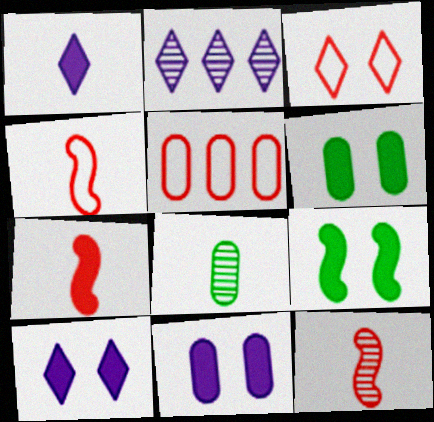[[1, 4, 8], 
[2, 4, 6], 
[3, 4, 5], 
[4, 7, 12], 
[5, 8, 11]]